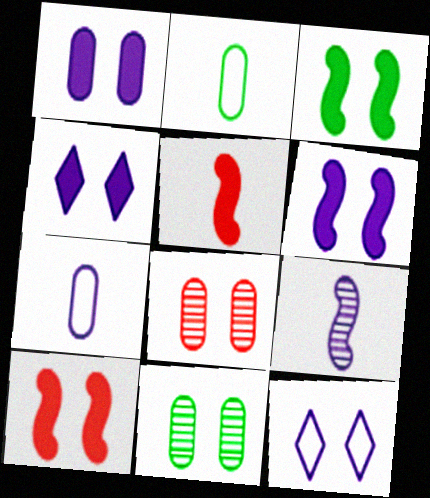[[1, 4, 6], 
[3, 6, 10], 
[3, 8, 12], 
[10, 11, 12]]